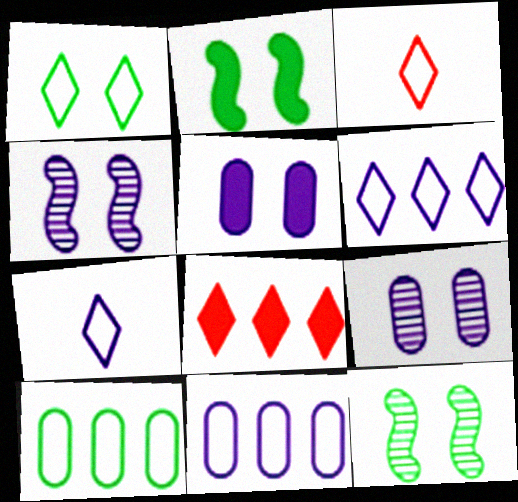[[1, 3, 6]]